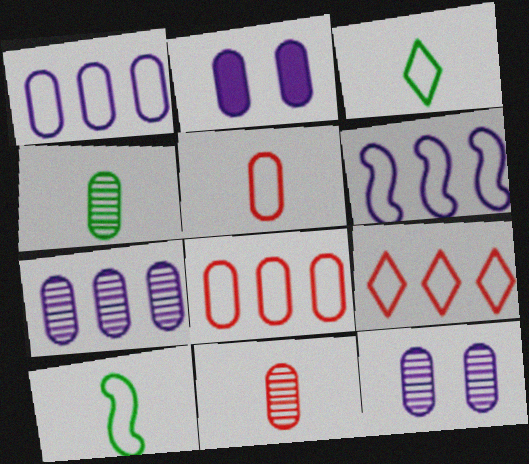[[2, 4, 8]]